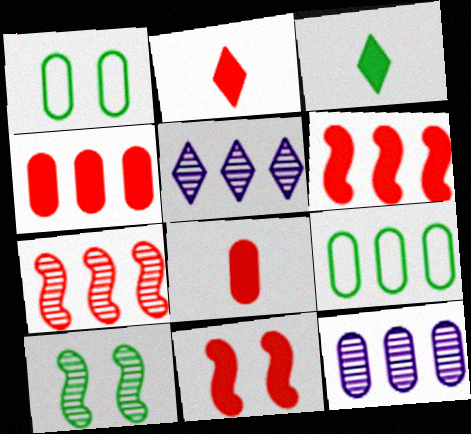[[1, 8, 12], 
[2, 4, 11], 
[3, 9, 10], 
[4, 9, 12], 
[5, 6, 9]]